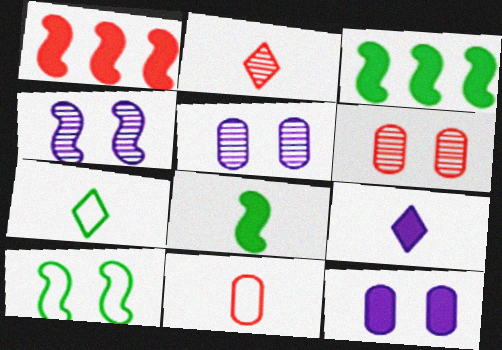[[1, 5, 7], 
[2, 7, 9]]